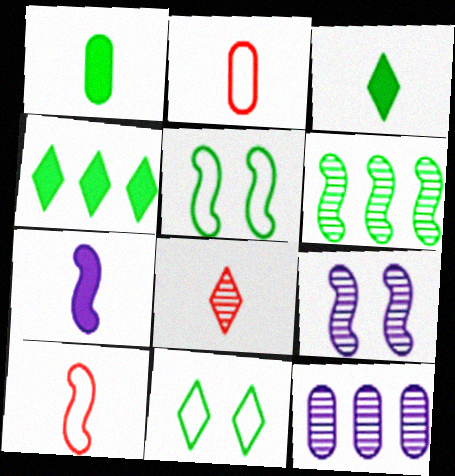[[1, 6, 11], 
[2, 4, 9]]